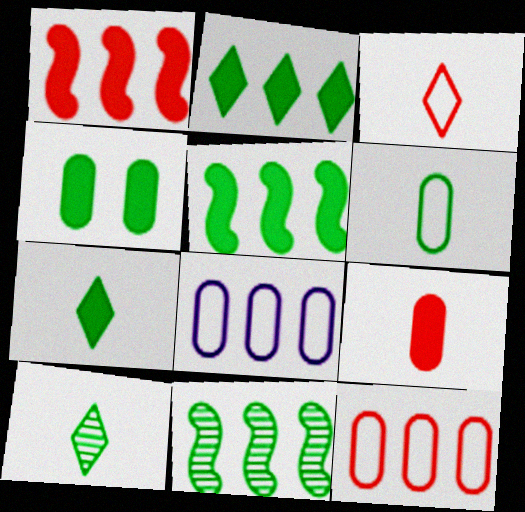[[4, 5, 7]]